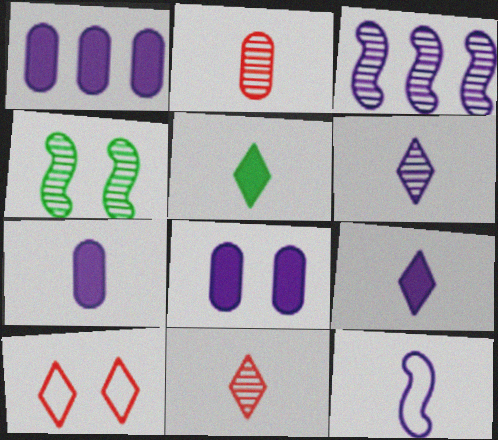[[1, 7, 8], 
[2, 5, 12], 
[4, 8, 10], 
[6, 7, 12]]